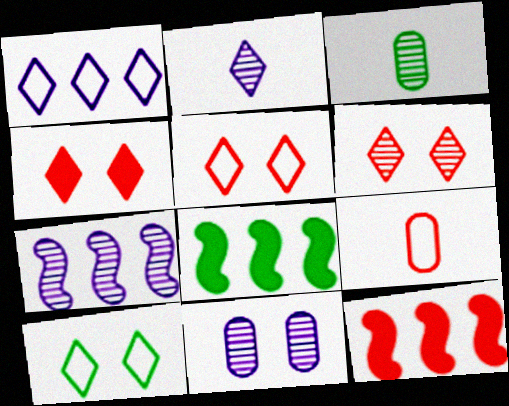[[2, 7, 11], 
[3, 6, 7], 
[3, 8, 10], 
[4, 5, 6], 
[6, 9, 12]]